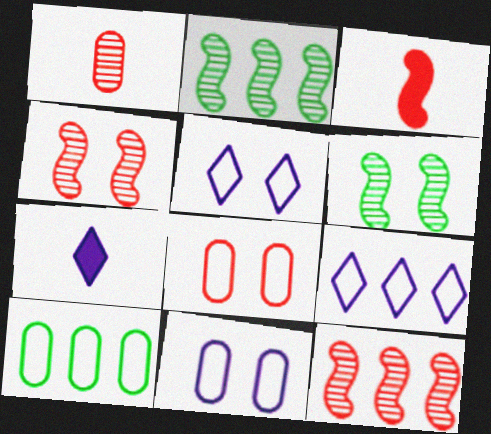[[2, 7, 8], 
[4, 7, 10]]